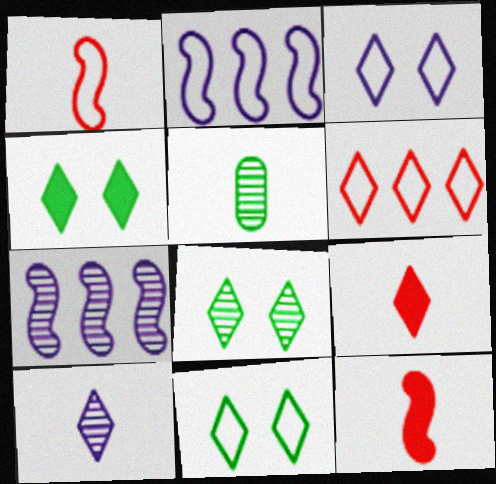[[4, 6, 10], 
[4, 8, 11]]